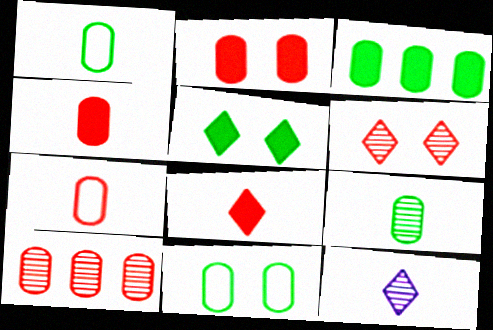[[2, 7, 10], 
[3, 9, 11]]